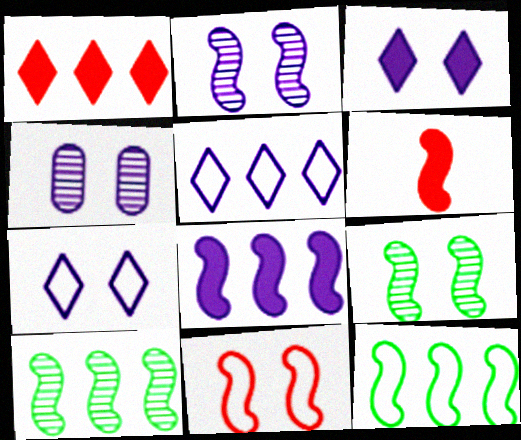[[2, 6, 12]]